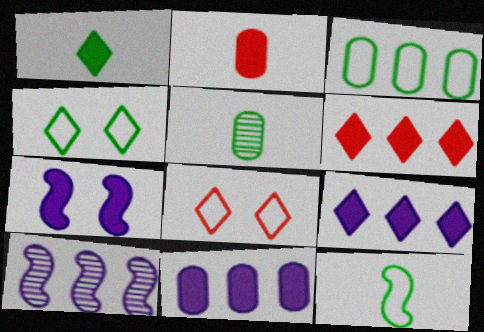[[1, 5, 12], 
[2, 4, 10], 
[3, 4, 12], 
[3, 6, 10]]